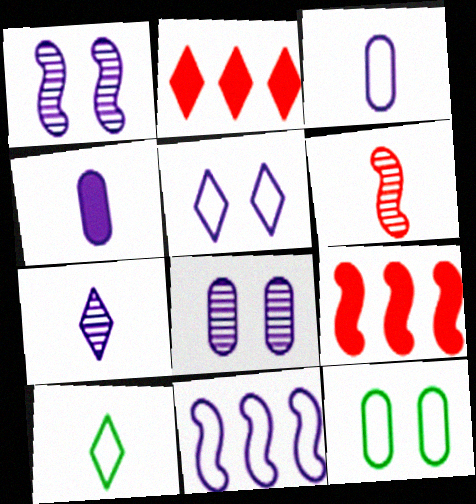[[3, 5, 11], 
[4, 6, 10], 
[7, 9, 12], 
[8, 9, 10]]